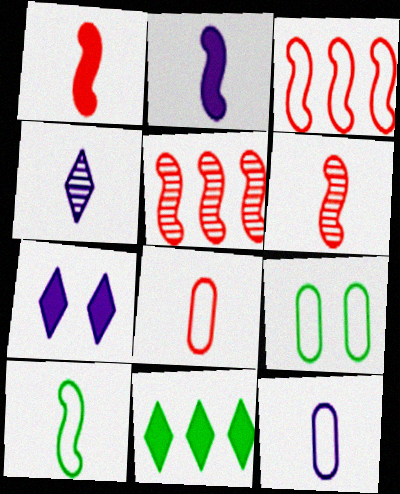[[2, 4, 12], 
[2, 6, 10]]